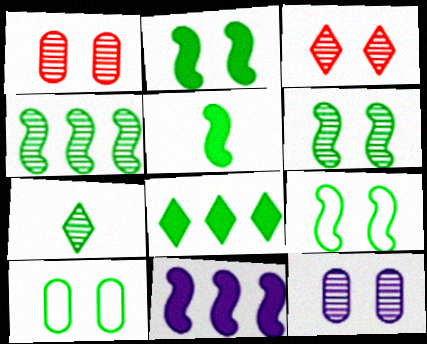[[2, 6, 9], 
[3, 6, 12], 
[4, 5, 9]]